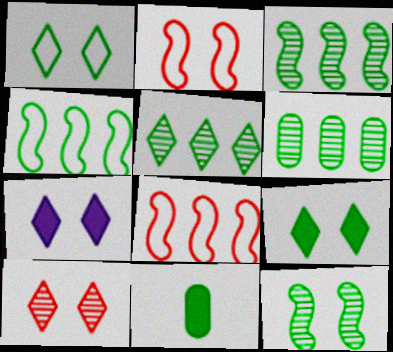[[1, 3, 11], 
[1, 7, 10], 
[3, 5, 6]]